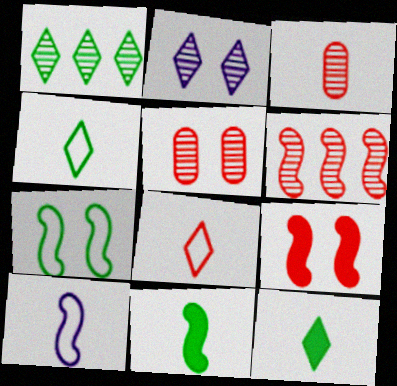[[3, 10, 12]]